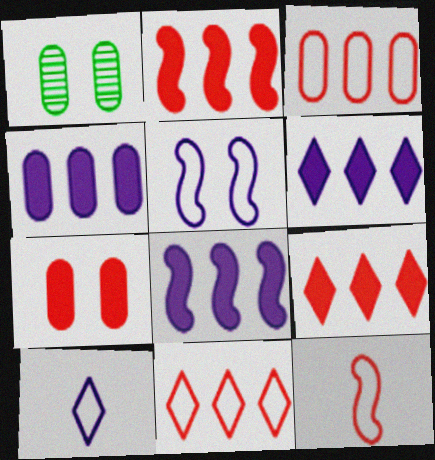[[1, 2, 10], 
[1, 6, 12], 
[4, 6, 8]]